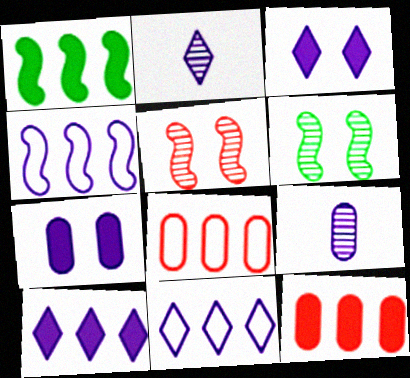[[1, 10, 12], 
[2, 3, 11], 
[2, 4, 7], 
[3, 4, 9]]